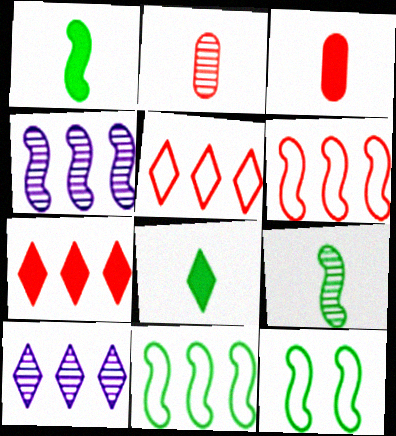[[3, 10, 12]]